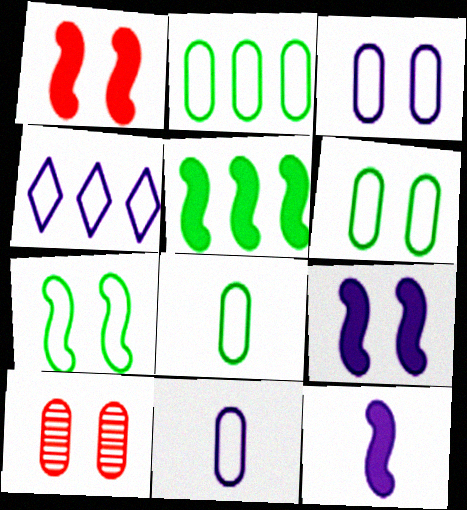[[1, 5, 12], 
[2, 6, 8]]